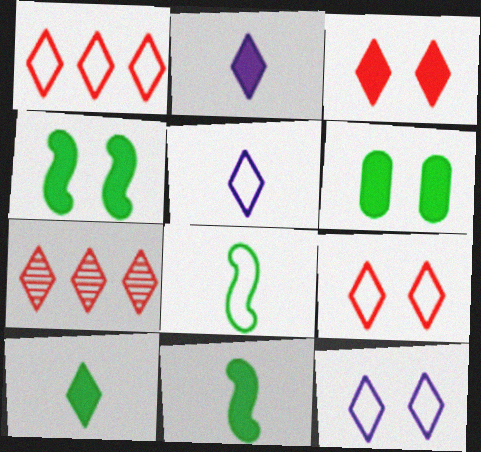[[7, 10, 12]]